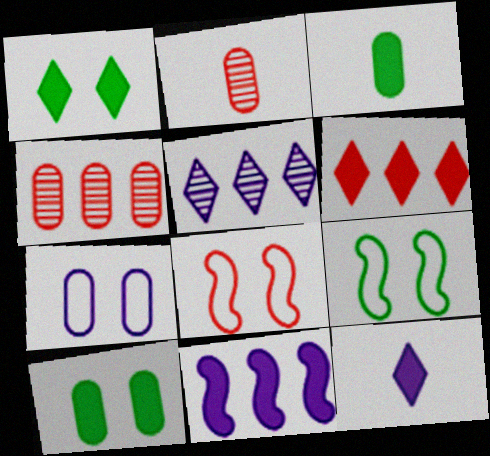[[1, 6, 12], 
[2, 6, 8], 
[3, 4, 7], 
[3, 5, 8], 
[4, 9, 12]]